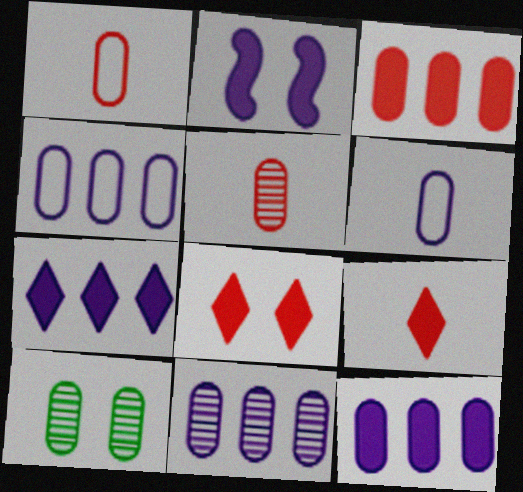[[1, 10, 12], 
[3, 6, 10], 
[4, 11, 12], 
[5, 10, 11]]